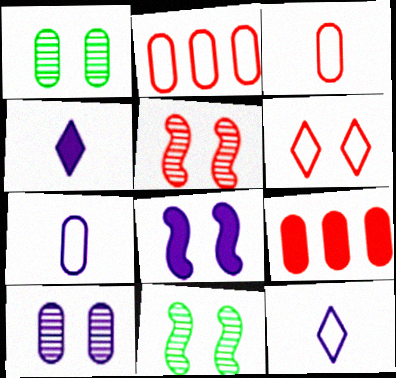[[1, 6, 8], 
[1, 7, 9], 
[2, 4, 11], 
[9, 11, 12]]